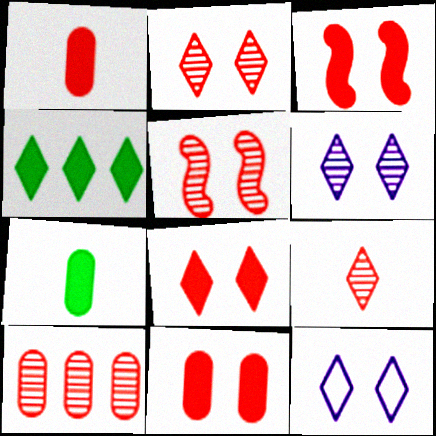[[3, 8, 11], 
[4, 9, 12], 
[5, 9, 10]]